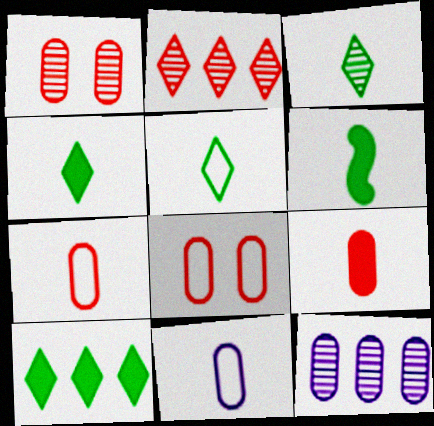[[3, 4, 5]]